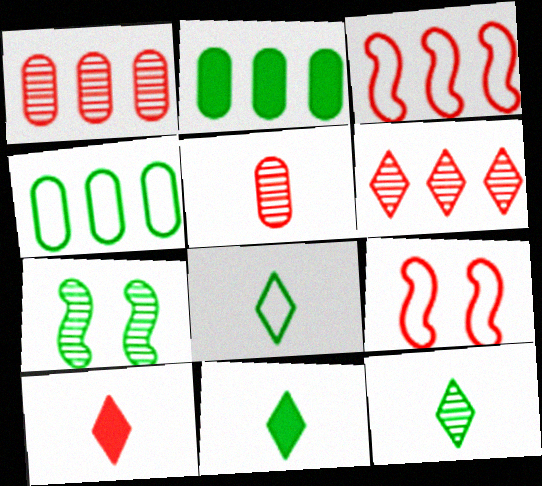[[1, 9, 10], 
[2, 7, 8], 
[4, 7, 11], 
[8, 11, 12]]